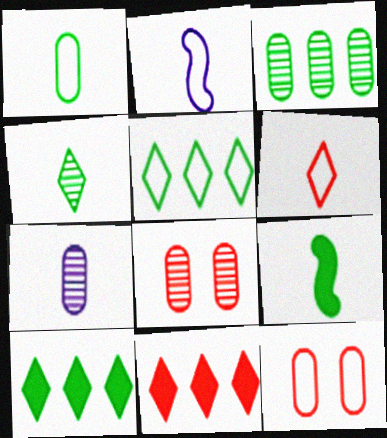[[1, 2, 6], 
[1, 4, 9], 
[2, 5, 12], 
[2, 8, 10], 
[3, 7, 8], 
[6, 7, 9]]